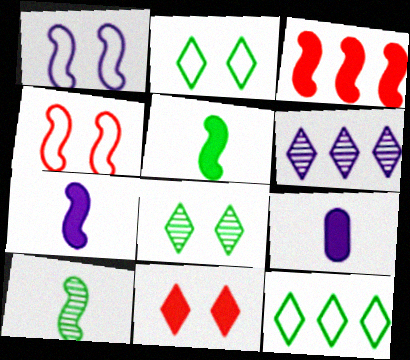[[1, 3, 10], 
[1, 6, 9]]